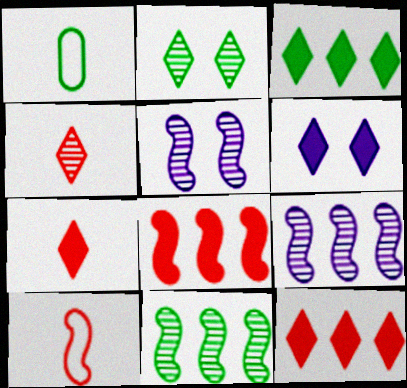[[1, 5, 12], 
[3, 6, 7]]